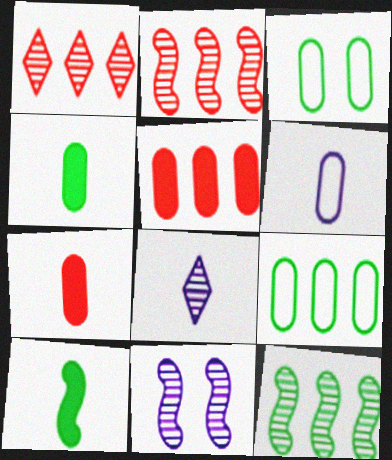[]